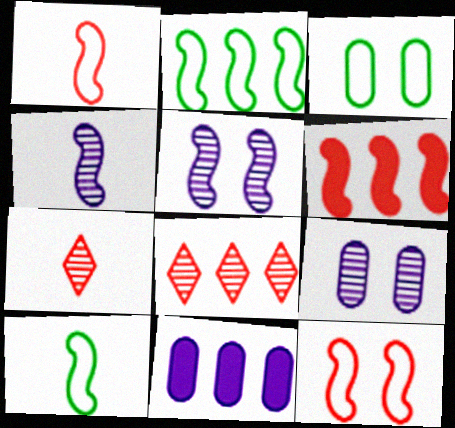[[2, 8, 11], 
[5, 6, 10]]